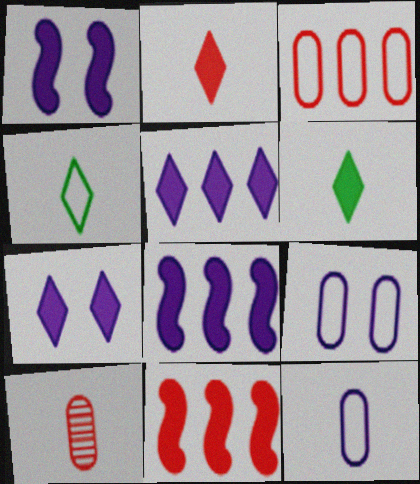[]